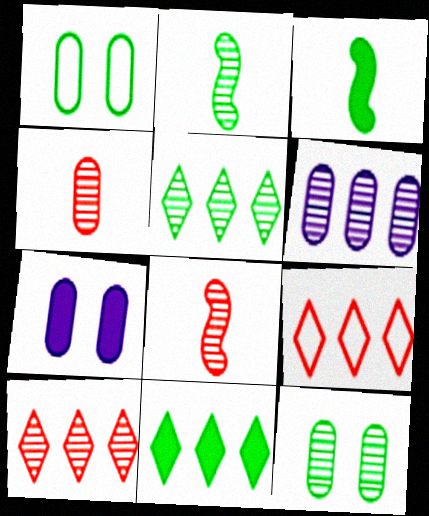[[1, 2, 11], 
[1, 3, 5], 
[2, 5, 12], 
[2, 7, 9], 
[4, 6, 12]]